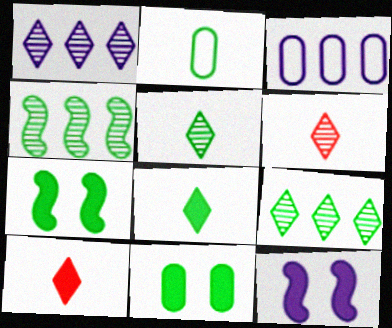[[2, 7, 9], 
[3, 6, 7]]